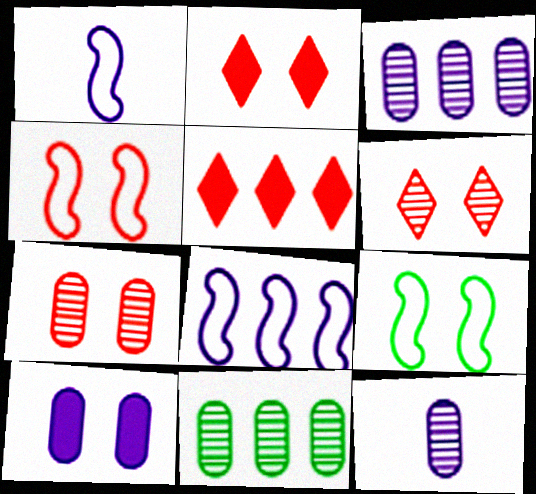[[1, 2, 11], 
[2, 4, 7], 
[5, 8, 11], 
[5, 9, 12], 
[6, 9, 10], 
[7, 11, 12]]